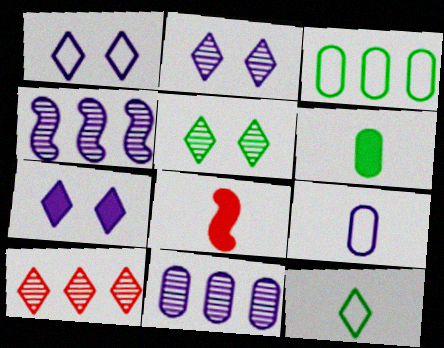[[1, 2, 7], 
[2, 3, 8], 
[4, 7, 9], 
[7, 10, 12]]